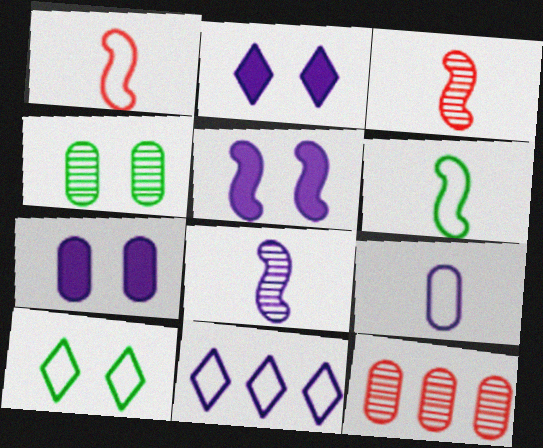[[2, 5, 7], 
[2, 6, 12], 
[7, 8, 11]]